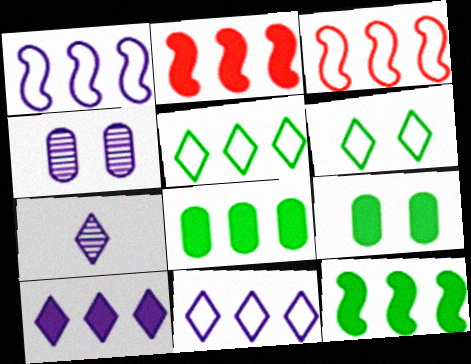[[2, 8, 10], 
[3, 7, 9]]